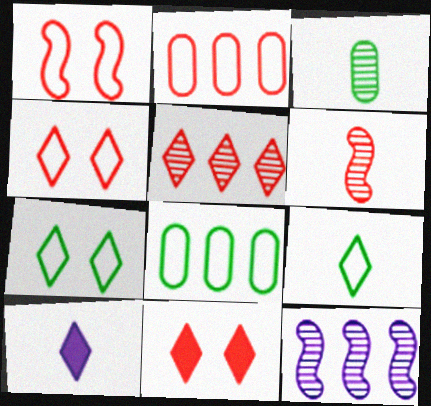[[2, 6, 11], 
[5, 7, 10]]